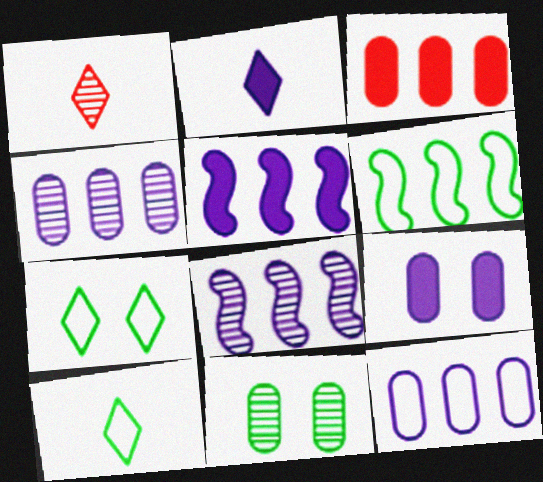[[1, 2, 10], 
[1, 6, 9], 
[1, 8, 11], 
[2, 5, 9]]